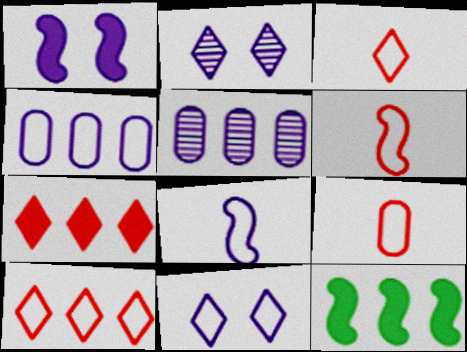[[2, 9, 12], 
[3, 6, 9], 
[4, 8, 11], 
[5, 10, 12]]